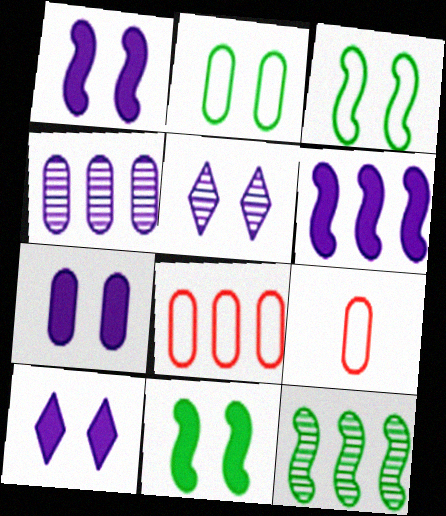[[1, 7, 10], 
[9, 10, 12]]